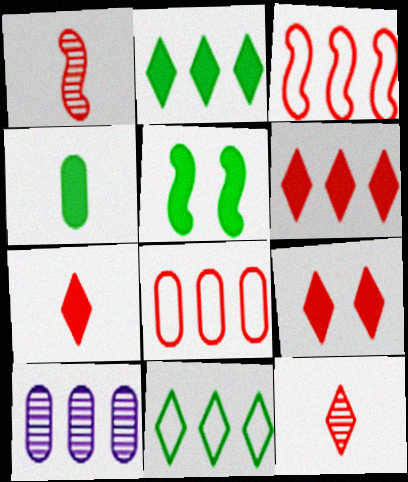[[1, 8, 9], 
[2, 3, 10], 
[2, 4, 5], 
[6, 7, 9]]